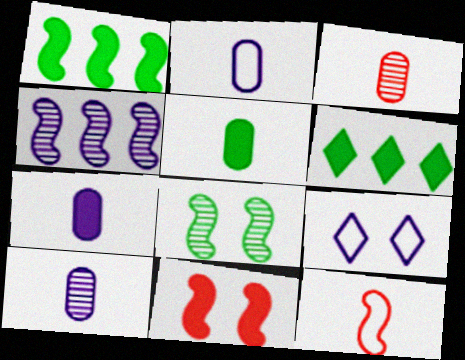[[1, 3, 9], 
[2, 3, 5], 
[2, 7, 10], 
[4, 7, 9], 
[6, 7, 11]]